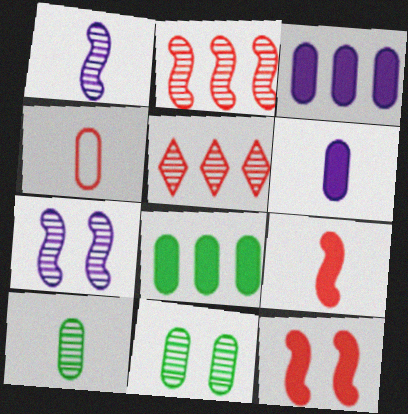[[1, 5, 11], 
[3, 4, 11], 
[4, 5, 12], 
[4, 6, 10], 
[5, 7, 10]]